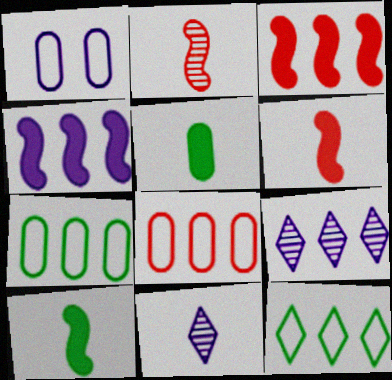[[1, 4, 11], 
[3, 7, 9]]